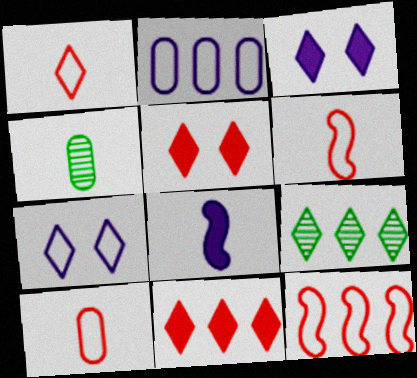[[1, 3, 9], 
[1, 4, 8], 
[1, 6, 10], 
[3, 4, 12]]